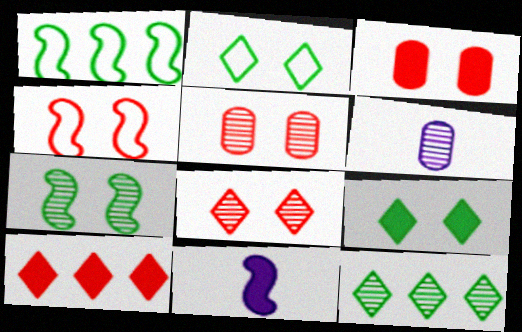[[3, 4, 8]]